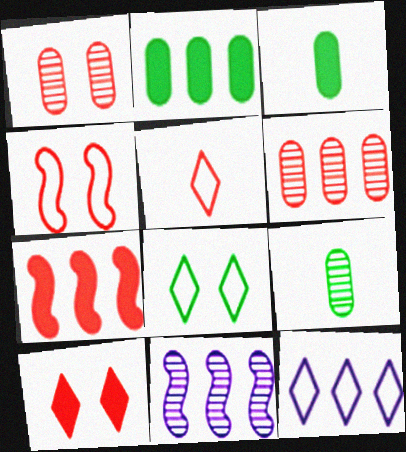[[1, 4, 10], 
[1, 5, 7], 
[5, 8, 12]]